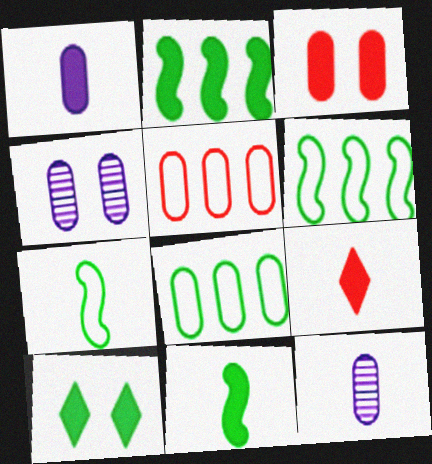[[1, 9, 11], 
[3, 8, 12], 
[4, 6, 9], 
[7, 9, 12]]